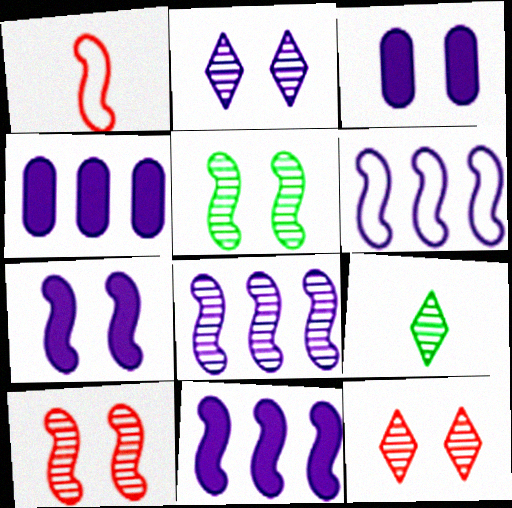[[1, 5, 11], 
[6, 8, 11]]